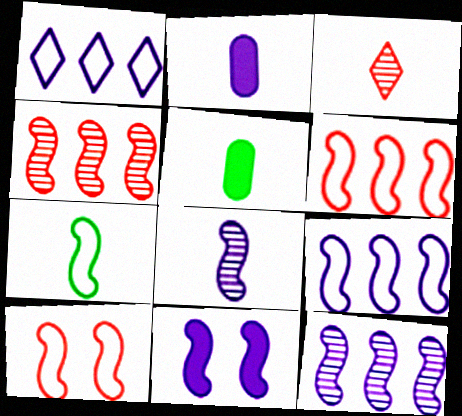[[2, 3, 7], 
[4, 7, 11], 
[7, 9, 10], 
[8, 9, 11]]